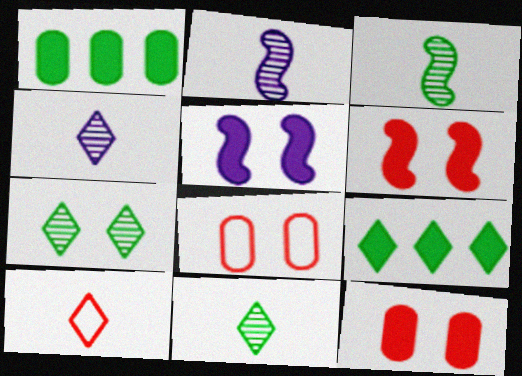[[2, 8, 9], 
[5, 7, 8]]